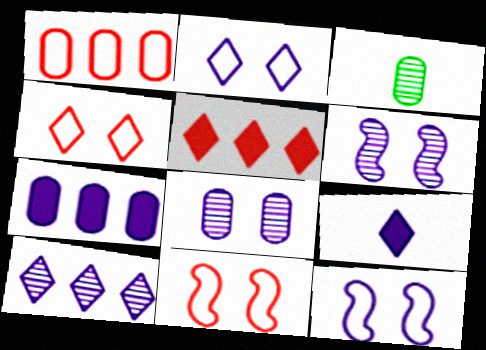[[2, 9, 10], 
[3, 5, 12]]